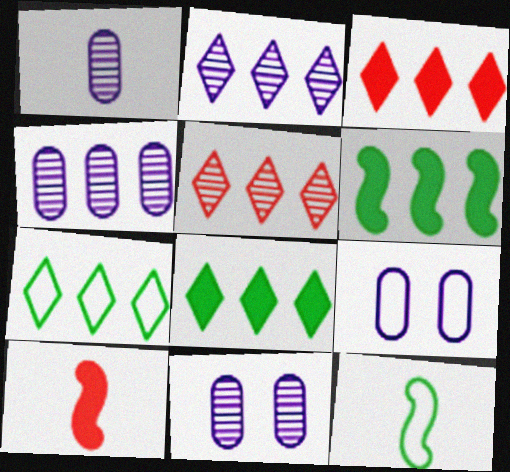[[1, 4, 11], 
[2, 3, 7], 
[3, 11, 12], 
[7, 10, 11]]